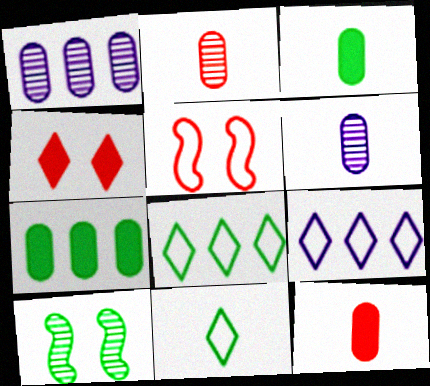[[3, 8, 10], 
[7, 10, 11], 
[9, 10, 12]]